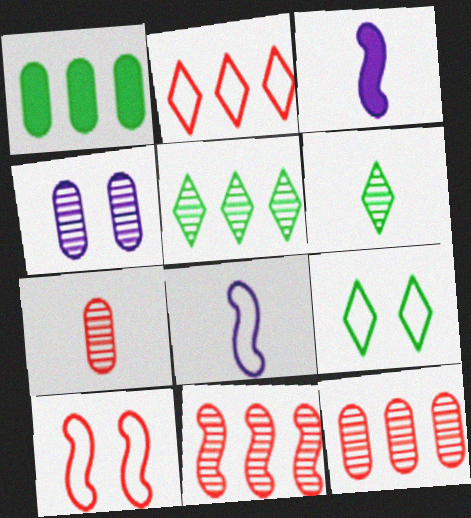[[3, 9, 12], 
[4, 6, 11]]